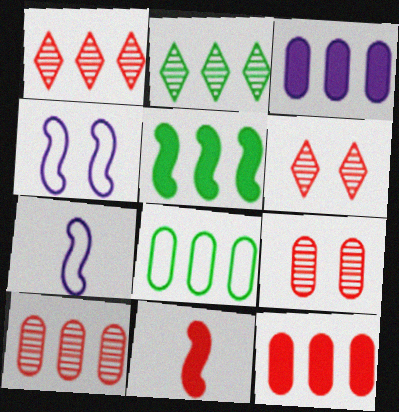[[2, 5, 8], 
[3, 8, 10]]